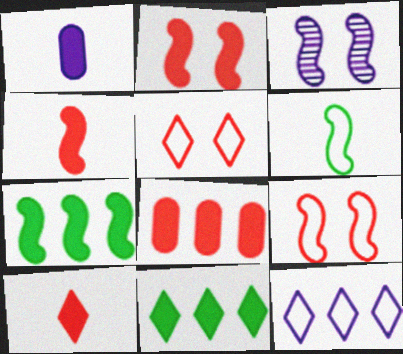[[1, 2, 11], 
[1, 3, 12], 
[2, 8, 10]]